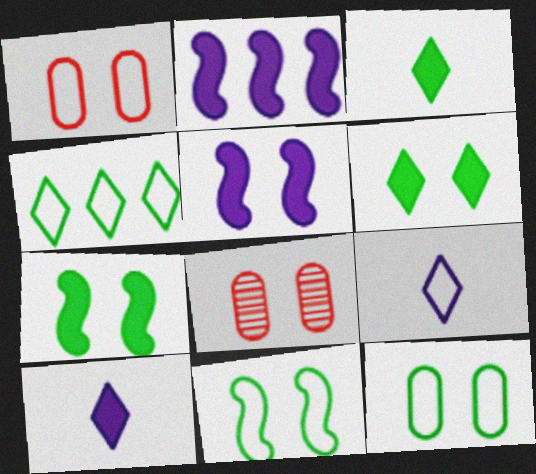[]